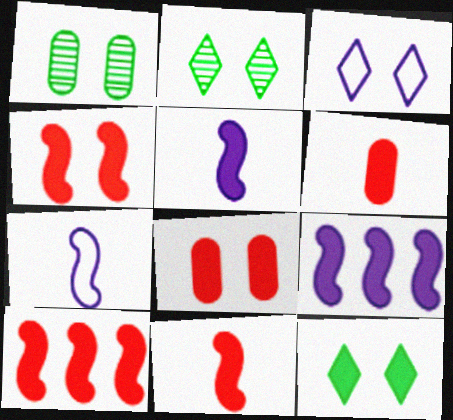[[1, 3, 4], 
[4, 10, 11], 
[6, 9, 12]]